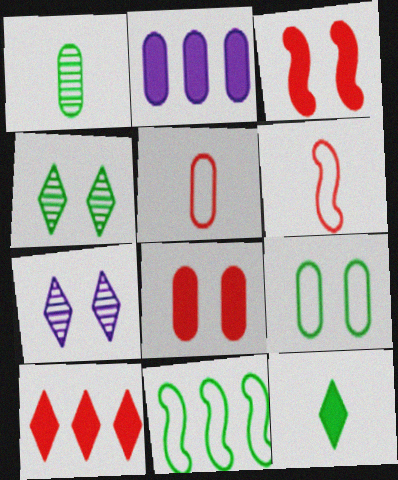[[2, 3, 12], 
[2, 4, 6], 
[3, 7, 9]]